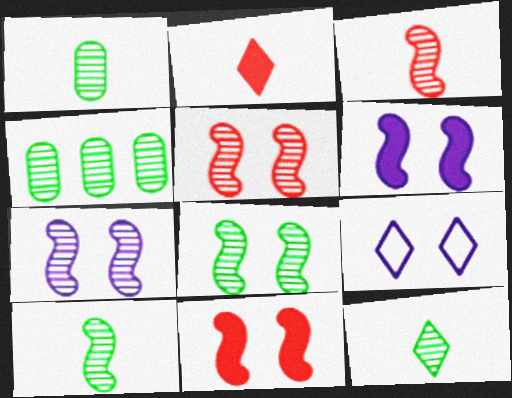[[1, 10, 12], 
[4, 8, 12], 
[5, 7, 8]]